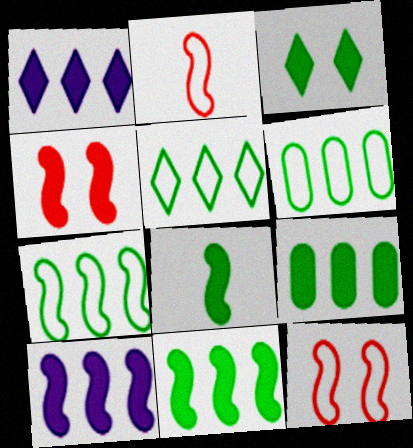[[3, 8, 9], 
[4, 8, 10], 
[5, 6, 7]]